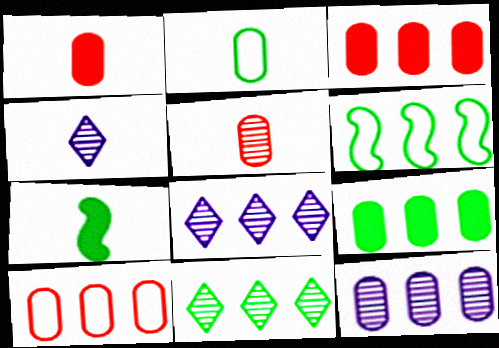[[3, 6, 8], 
[6, 9, 11], 
[9, 10, 12]]